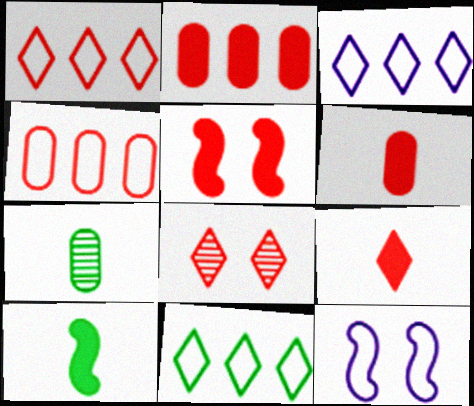[[1, 3, 11], 
[1, 8, 9], 
[2, 5, 9], 
[3, 5, 7]]